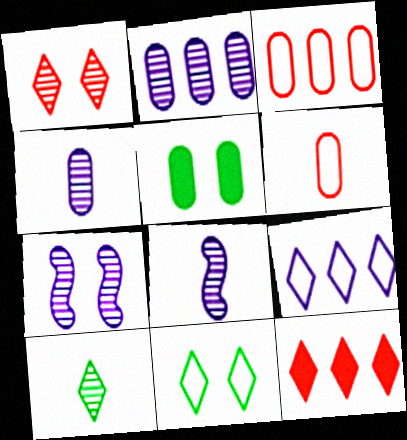[[2, 5, 6], 
[3, 4, 5]]